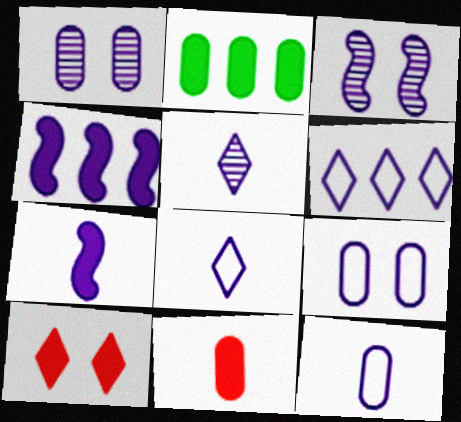[[1, 4, 8], 
[1, 6, 7], 
[2, 7, 10], 
[4, 5, 9], 
[5, 7, 12]]